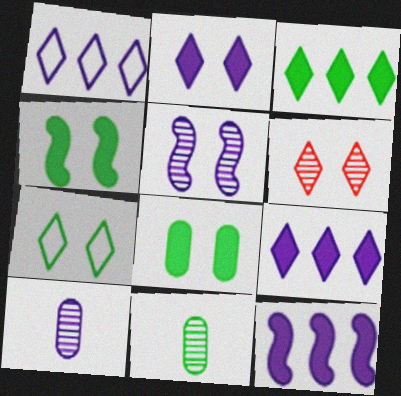[[2, 6, 7]]